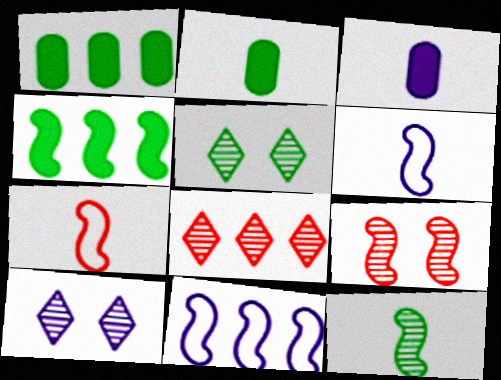[[1, 7, 10], 
[1, 8, 11], 
[3, 10, 11], 
[4, 6, 9]]